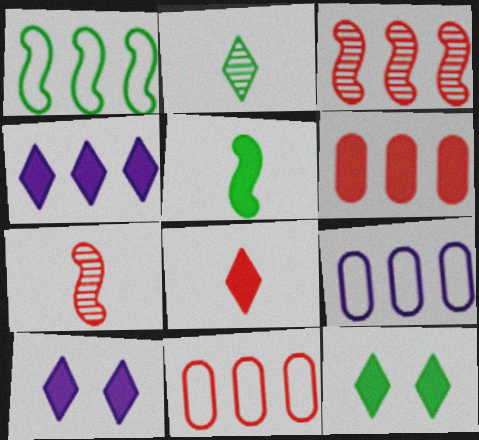[[4, 8, 12], 
[5, 6, 10], 
[7, 9, 12]]